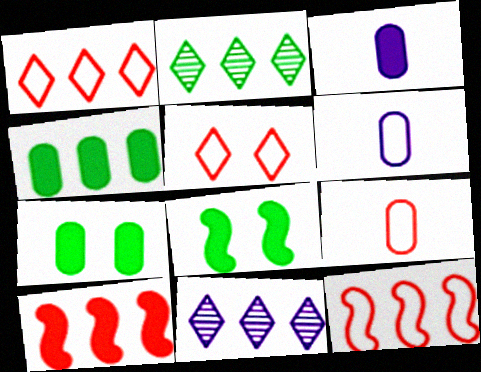[[4, 11, 12], 
[5, 9, 12], 
[8, 9, 11]]